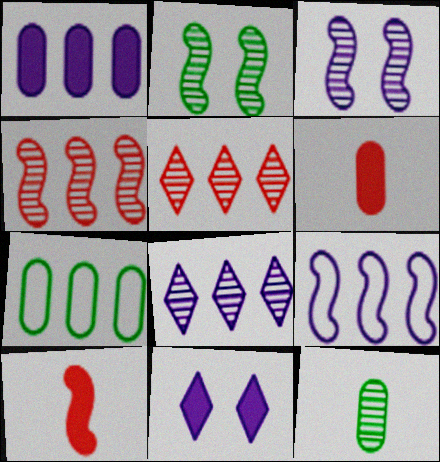[[1, 8, 9], 
[2, 9, 10], 
[3, 5, 12]]